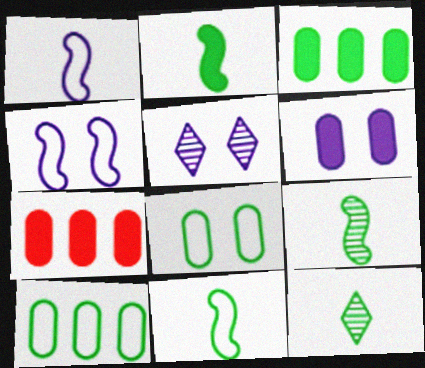[[2, 9, 11], 
[4, 5, 6], 
[4, 7, 12], 
[5, 7, 11]]